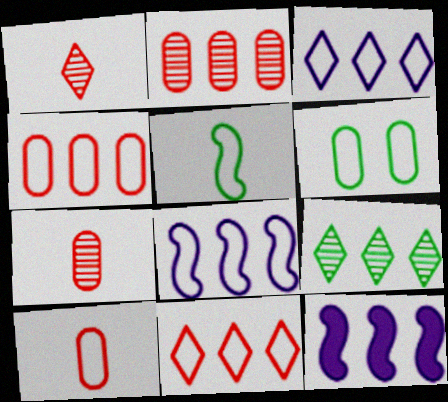[[1, 6, 12], 
[4, 9, 12]]